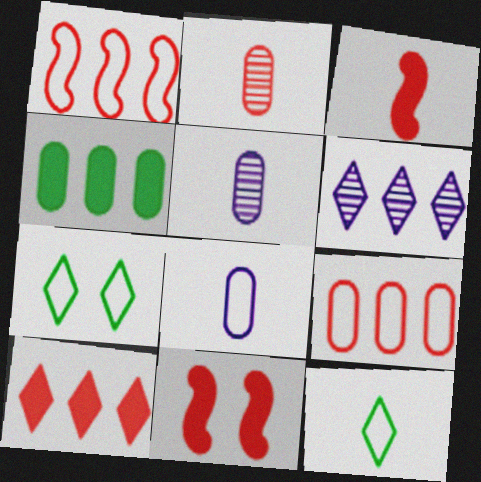[[1, 4, 6], 
[1, 7, 8], 
[3, 5, 12]]